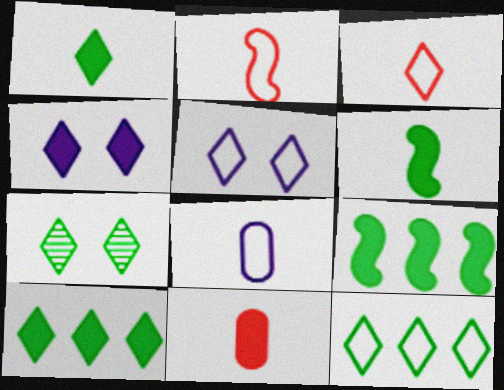[[1, 7, 12], 
[3, 5, 12], 
[4, 9, 11]]